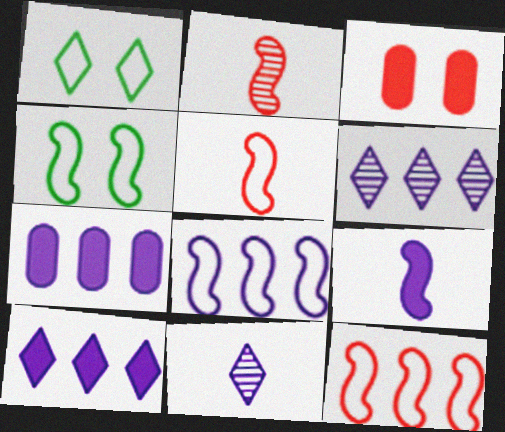[[1, 2, 7], 
[4, 5, 8], 
[6, 7, 8]]